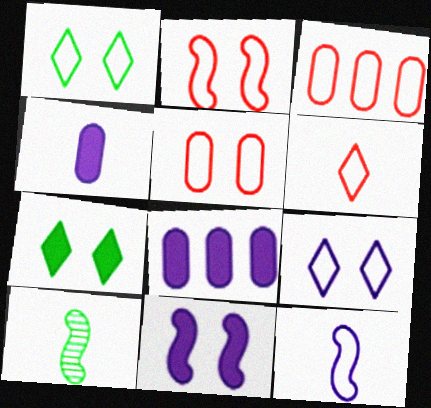[[1, 3, 12], 
[2, 3, 6], 
[4, 6, 10]]